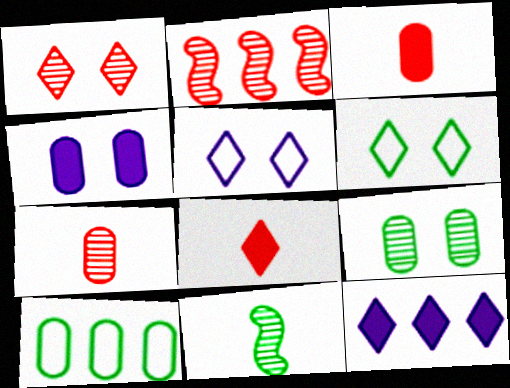[[1, 2, 7], 
[2, 10, 12], 
[4, 7, 10]]